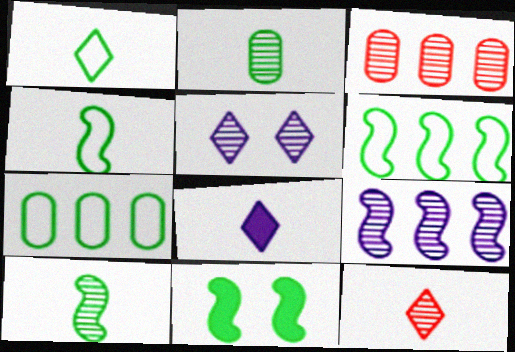[[1, 8, 12], 
[3, 5, 10], 
[6, 10, 11]]